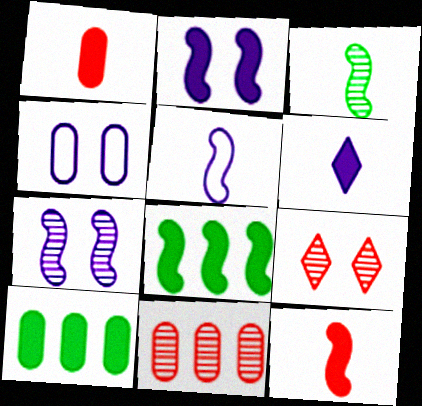[[2, 8, 12], 
[3, 5, 12], 
[5, 9, 10]]